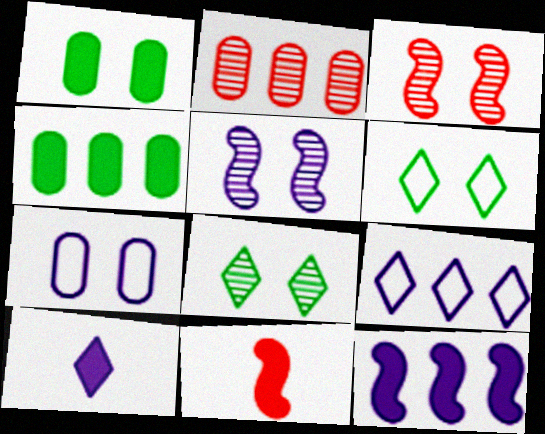[]